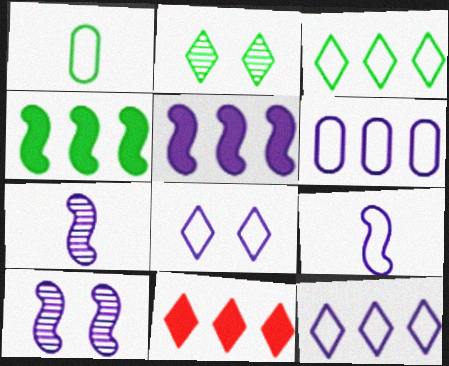[[1, 2, 4], 
[1, 10, 11], 
[5, 9, 10], 
[6, 8, 9]]